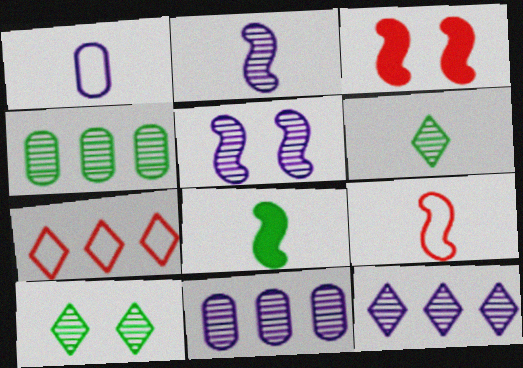[[2, 8, 9]]